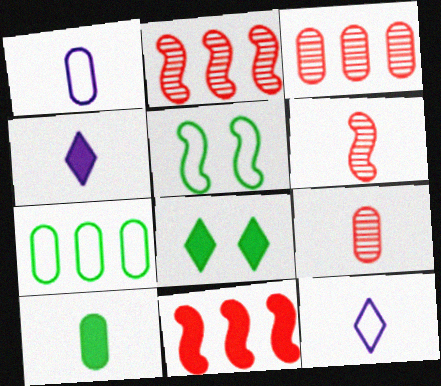[[1, 2, 8], 
[1, 9, 10], 
[3, 4, 5], 
[6, 10, 12]]